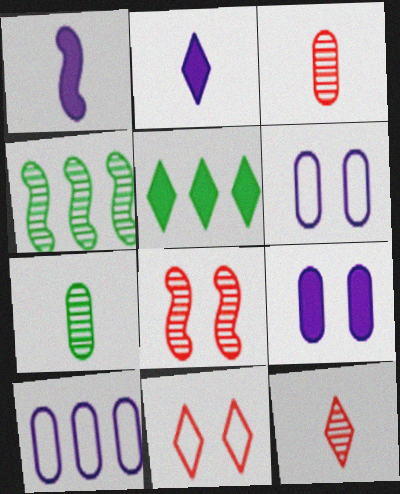[]